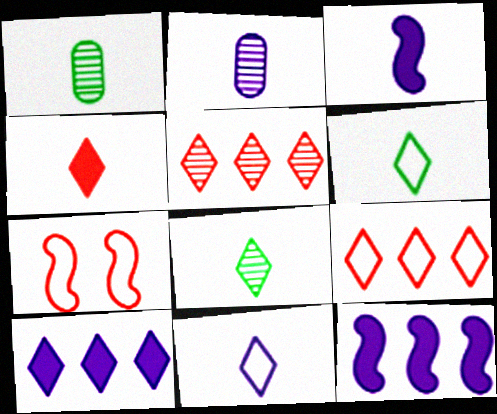[[1, 7, 10], 
[2, 3, 11], 
[4, 8, 11]]